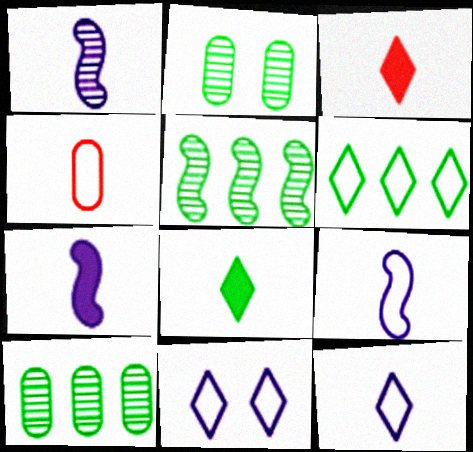[[1, 4, 8], 
[1, 7, 9]]